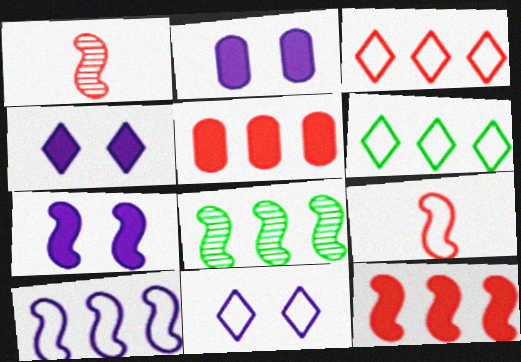[[1, 2, 6], 
[2, 4, 7], 
[7, 8, 9], 
[8, 10, 12]]